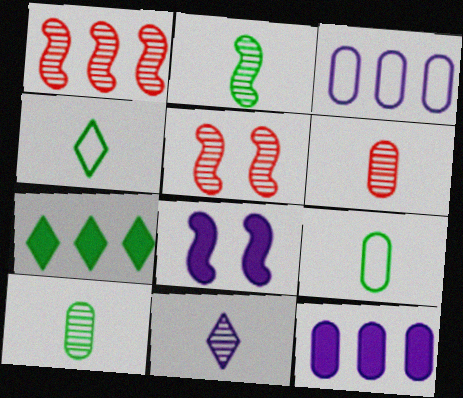[[1, 3, 7], 
[2, 6, 11], 
[3, 8, 11], 
[4, 5, 12]]